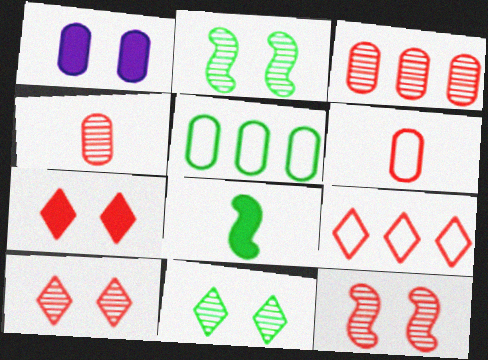[[1, 4, 5], 
[5, 8, 11]]